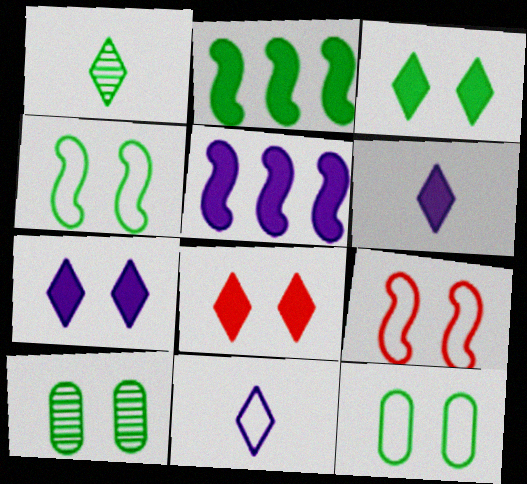[[1, 2, 12], 
[3, 4, 10], 
[3, 7, 8], 
[7, 9, 10]]